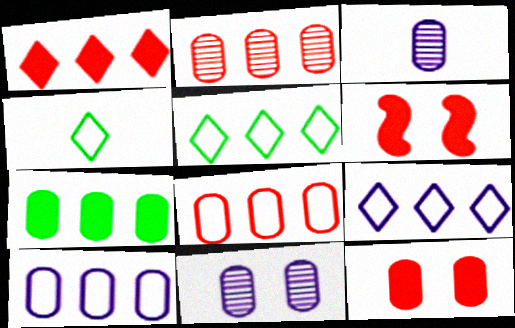[[2, 7, 10], 
[3, 5, 6]]